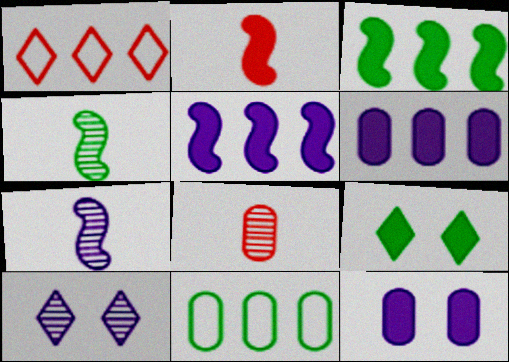[[1, 4, 12], 
[2, 6, 9], 
[2, 10, 11], 
[4, 9, 11], 
[8, 11, 12]]